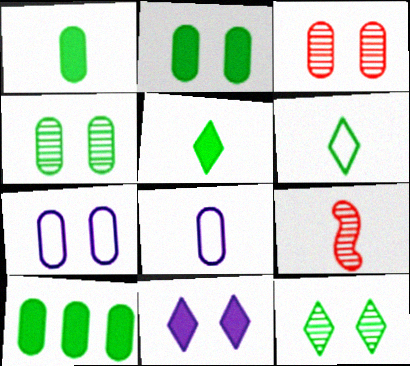[[1, 2, 10], 
[2, 3, 7], 
[3, 8, 10], 
[5, 8, 9]]